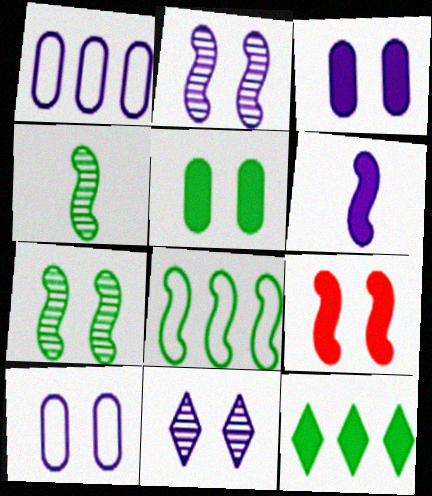[[1, 6, 11]]